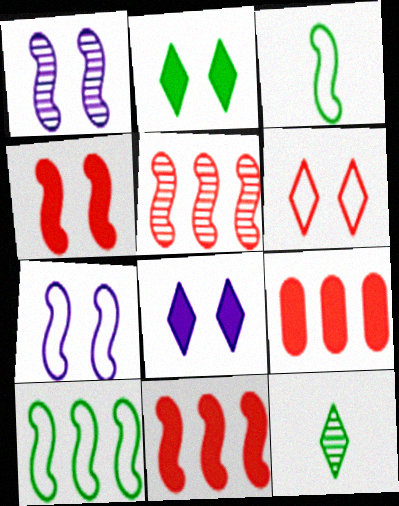[[1, 3, 11], 
[7, 9, 12]]